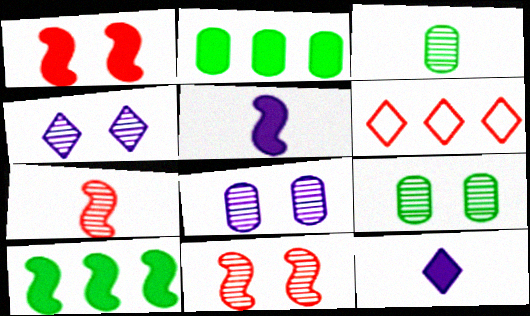[[1, 2, 12], 
[1, 5, 10], 
[4, 9, 11], 
[5, 6, 9]]